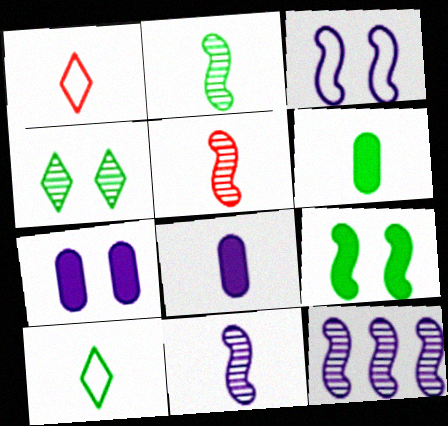[[1, 2, 8], 
[1, 6, 11], 
[2, 5, 11], 
[2, 6, 10], 
[5, 8, 10]]